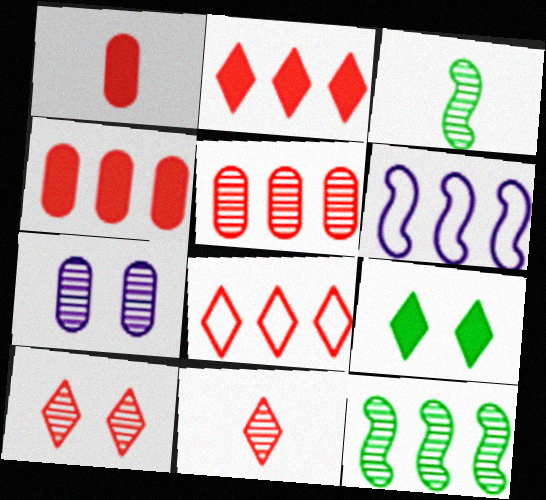[[7, 11, 12]]